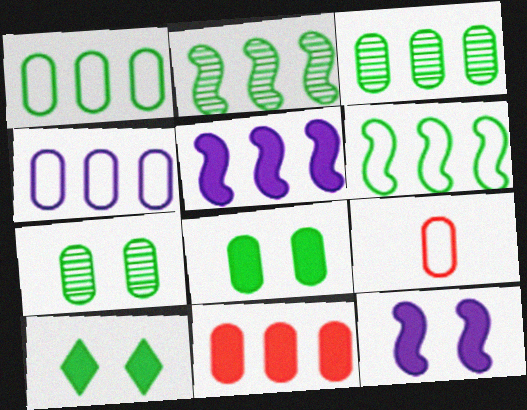[[3, 4, 11]]